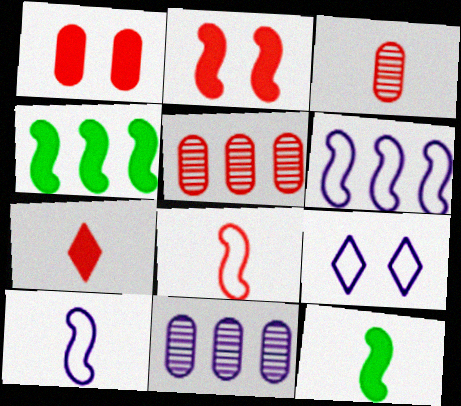[[3, 4, 9], 
[3, 7, 8], 
[5, 9, 12]]